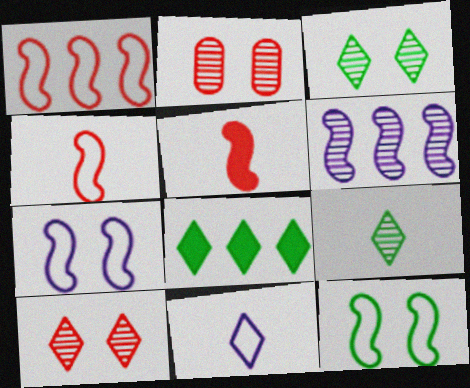[[2, 6, 9], 
[5, 6, 12], 
[8, 10, 11]]